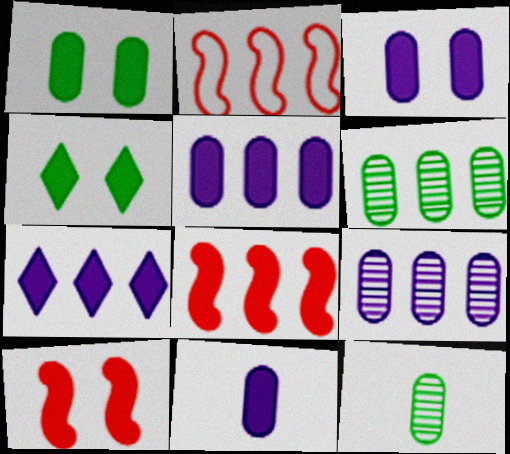[[2, 6, 7], 
[3, 4, 10], 
[3, 5, 11], 
[4, 8, 11]]